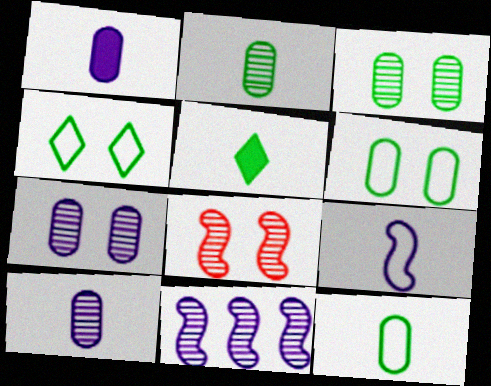[]